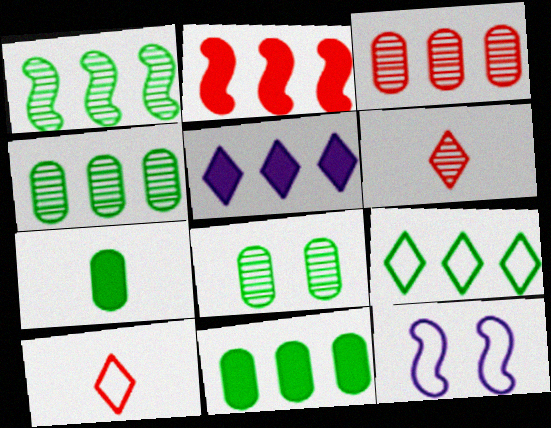[[1, 9, 11], 
[2, 5, 11], 
[6, 11, 12]]